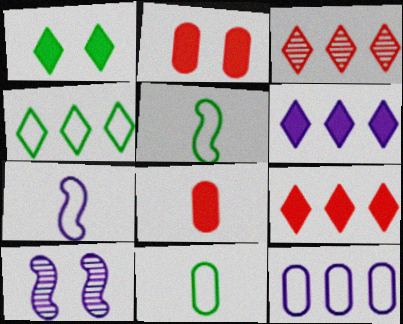[[3, 4, 6], 
[4, 8, 10], 
[9, 10, 11]]